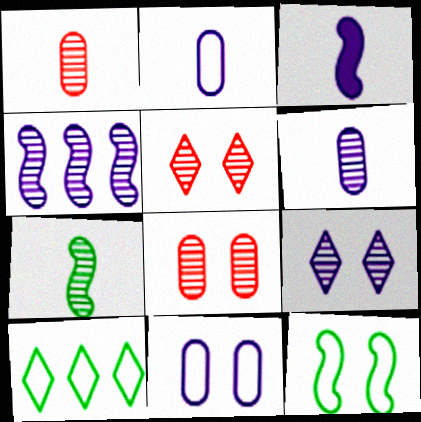[[3, 8, 10], 
[4, 6, 9]]